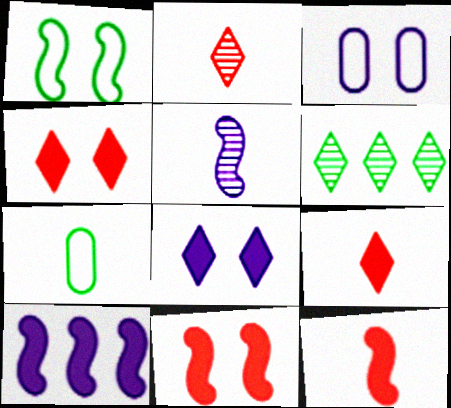[[3, 6, 12], 
[5, 7, 9]]